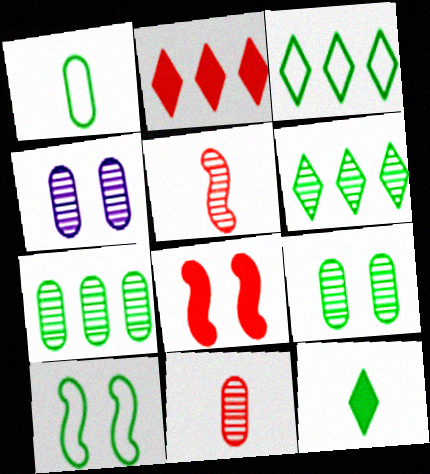[[1, 3, 10], 
[4, 5, 6], 
[4, 7, 11], 
[7, 10, 12]]